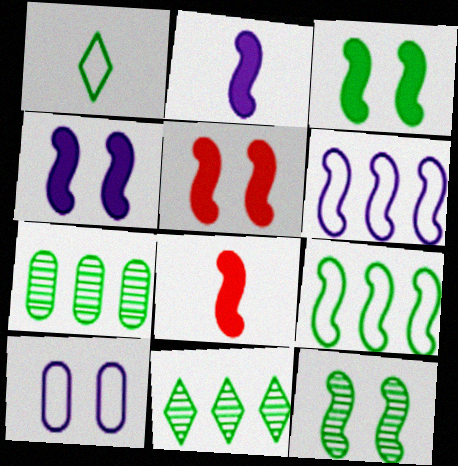[[1, 3, 7], 
[3, 4, 5], 
[6, 8, 12], 
[8, 10, 11]]